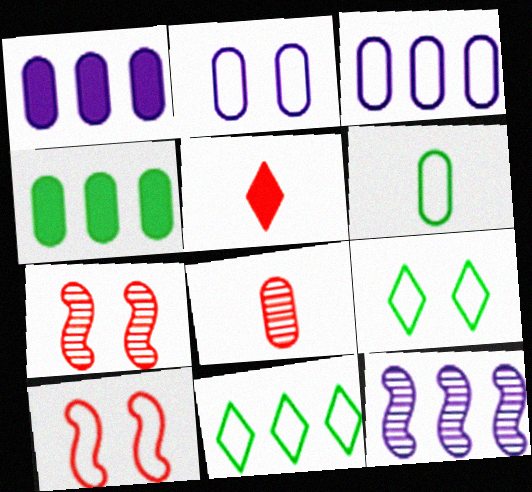[[2, 4, 8], 
[2, 9, 10]]